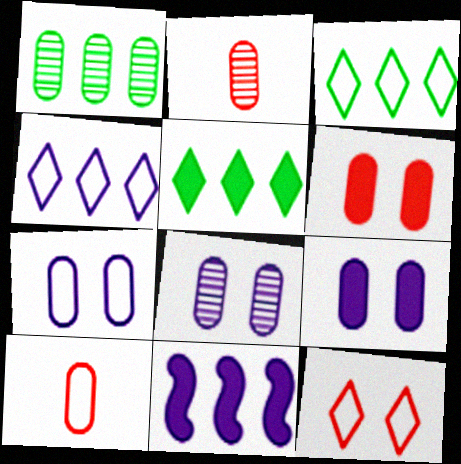[[1, 2, 8], 
[1, 9, 10], 
[7, 8, 9]]